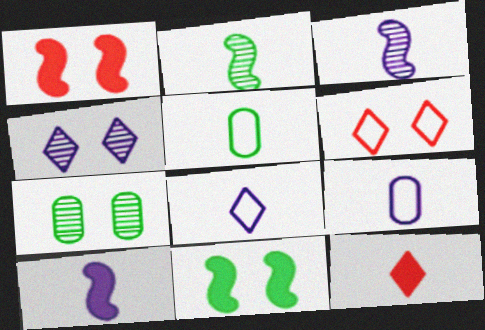[[2, 9, 12], 
[3, 5, 12]]